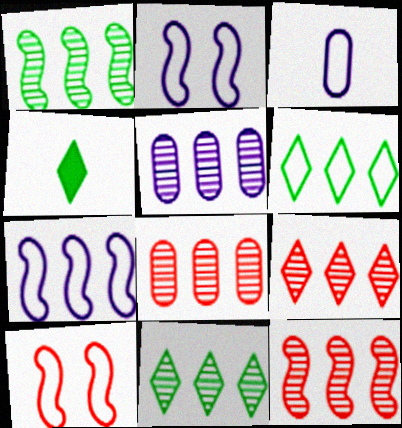[[1, 5, 9], 
[2, 4, 8], 
[3, 6, 10], 
[4, 5, 10], 
[5, 11, 12], 
[8, 9, 12]]